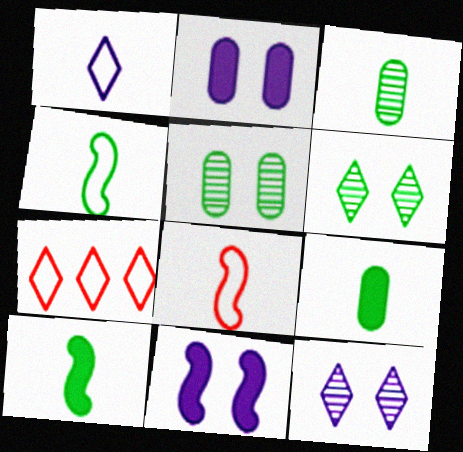[[3, 7, 11]]